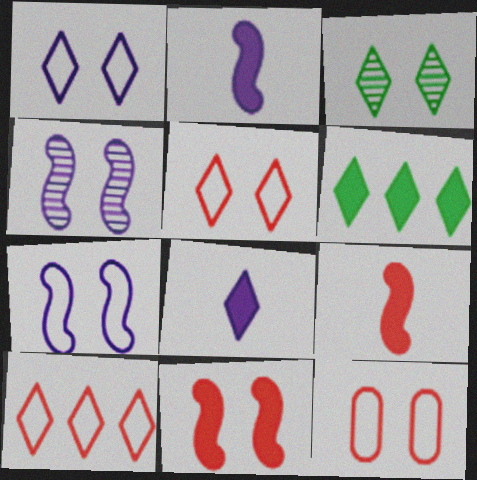[[3, 8, 10]]